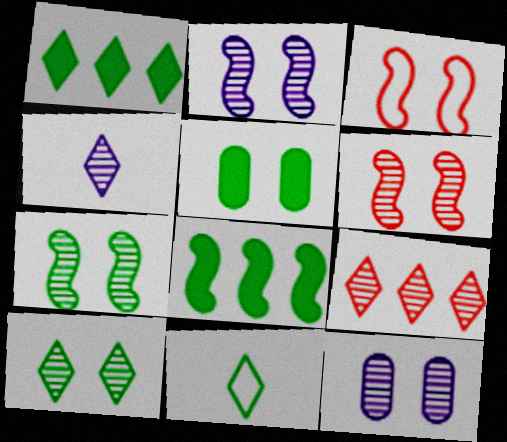[[1, 10, 11], 
[2, 6, 7], 
[4, 9, 10], 
[6, 10, 12]]